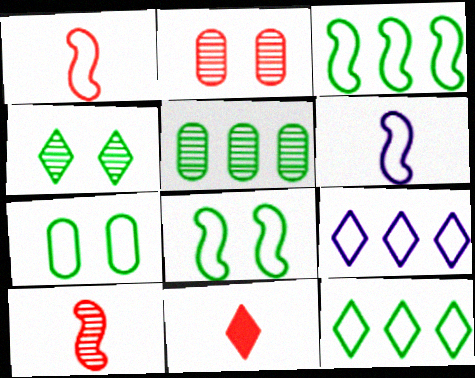[[1, 7, 9], 
[4, 9, 11]]